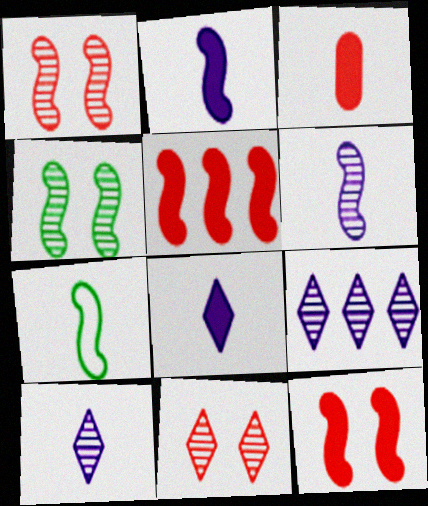[[3, 7, 10]]